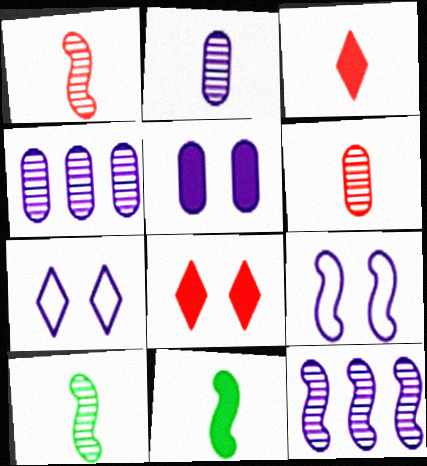[]